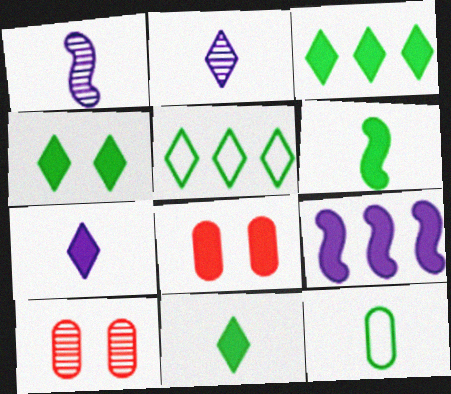[[1, 5, 8], 
[3, 4, 11], 
[8, 9, 11]]